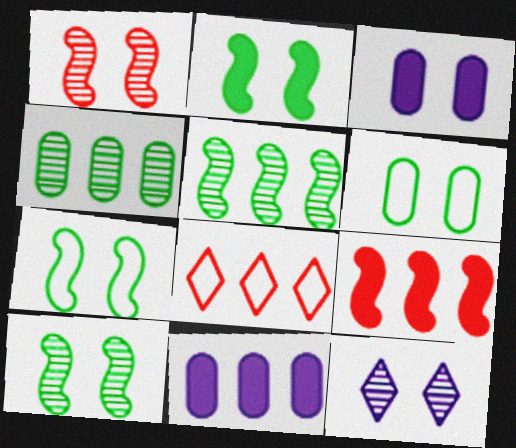[[2, 7, 10], 
[5, 8, 11]]